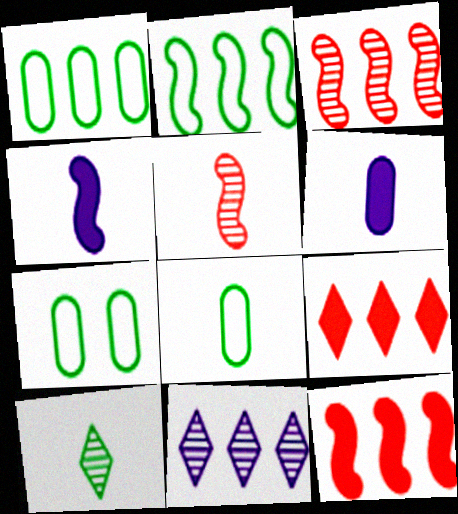[[1, 7, 8], 
[1, 11, 12]]